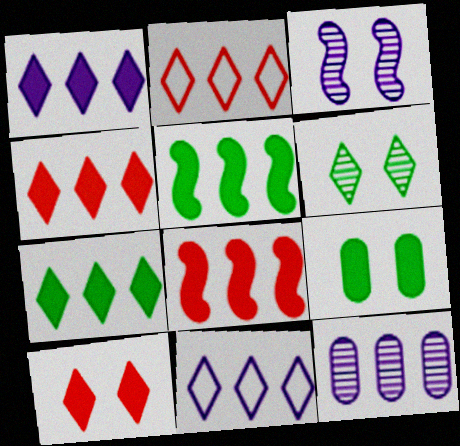[[1, 4, 7], 
[2, 5, 12]]